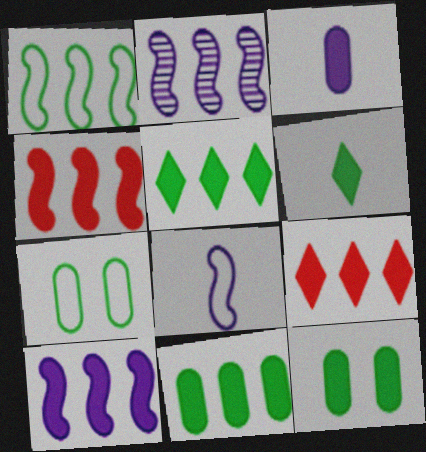[[1, 2, 4], 
[9, 10, 11]]